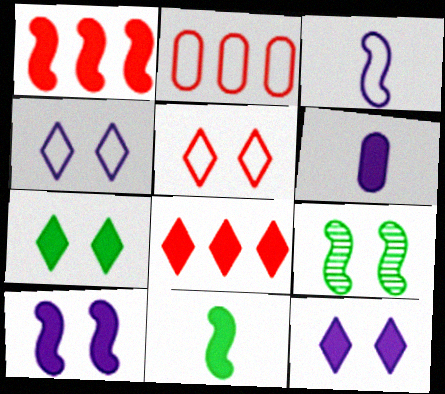[[1, 3, 9], 
[1, 6, 7], 
[1, 10, 11]]